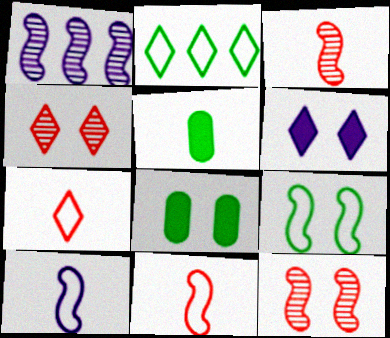[[1, 7, 8]]